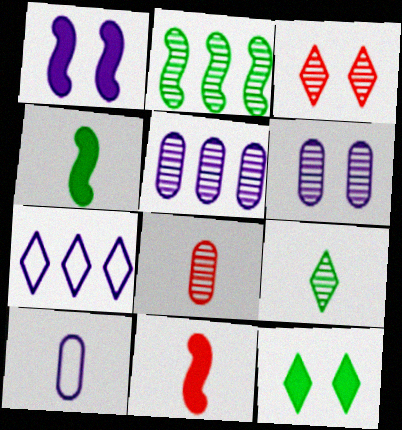[[9, 10, 11]]